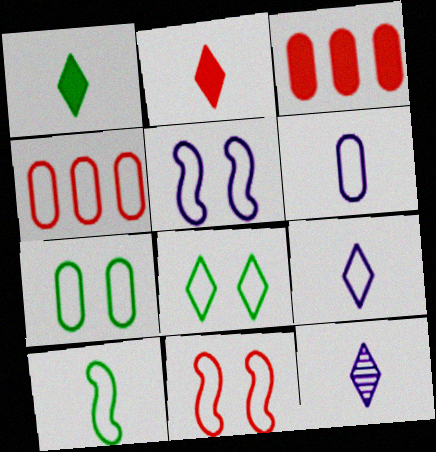[[4, 6, 7]]